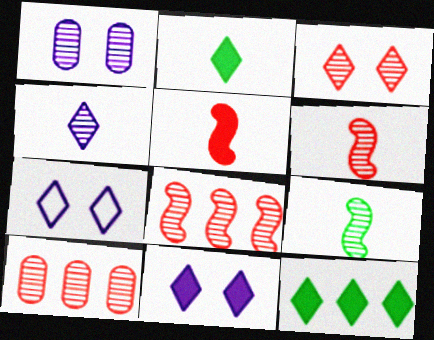[[3, 6, 10]]